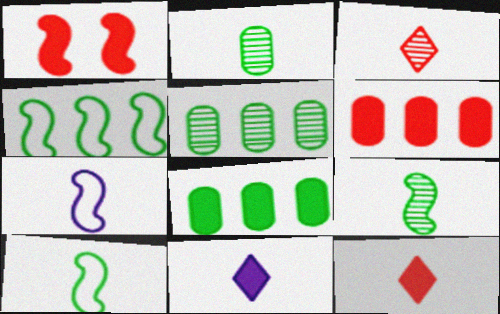[[1, 6, 12], 
[1, 8, 11], 
[2, 7, 12]]